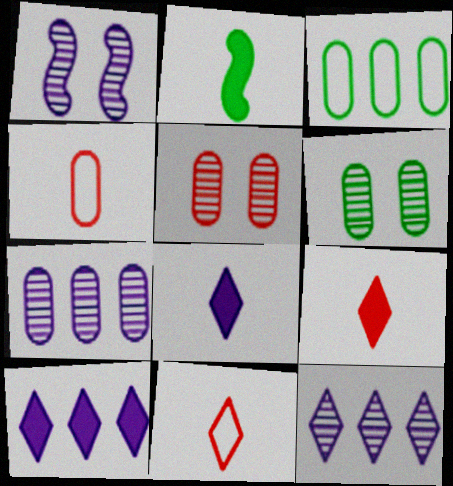[[1, 3, 9]]